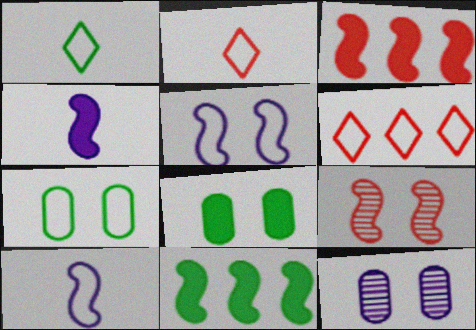[[1, 3, 12], 
[2, 11, 12], 
[6, 7, 10], 
[9, 10, 11]]